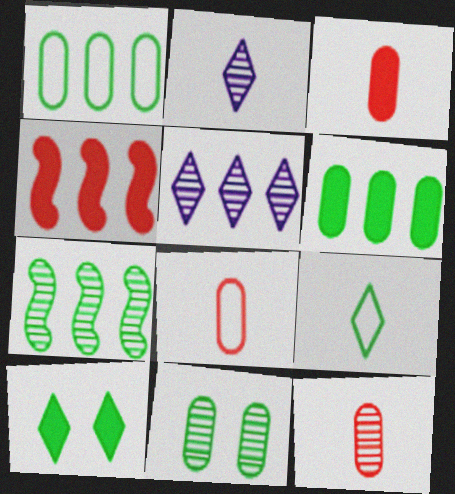[[1, 4, 5], 
[3, 8, 12]]